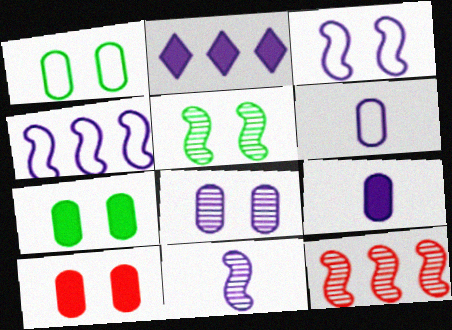[[1, 8, 10], 
[5, 11, 12]]